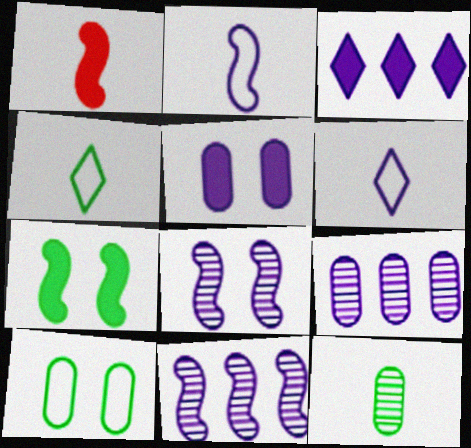[[1, 6, 12], 
[5, 6, 11]]